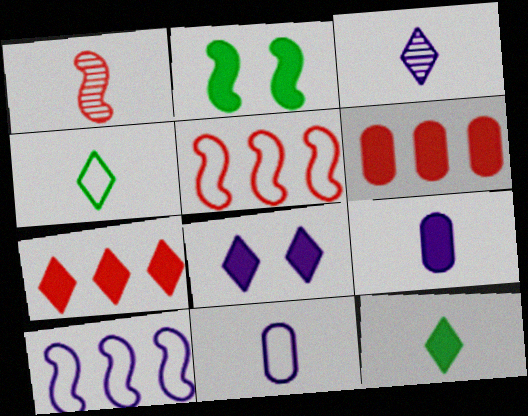[[1, 2, 10], 
[1, 4, 9], 
[1, 11, 12], 
[2, 7, 9], 
[7, 8, 12]]